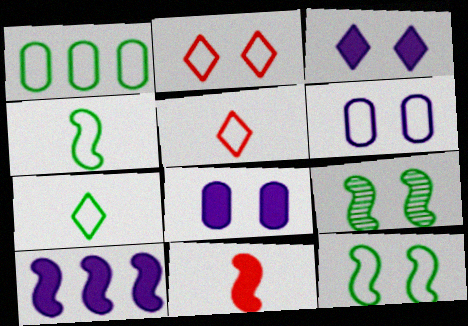[[1, 7, 12], 
[2, 6, 12], 
[2, 8, 9]]